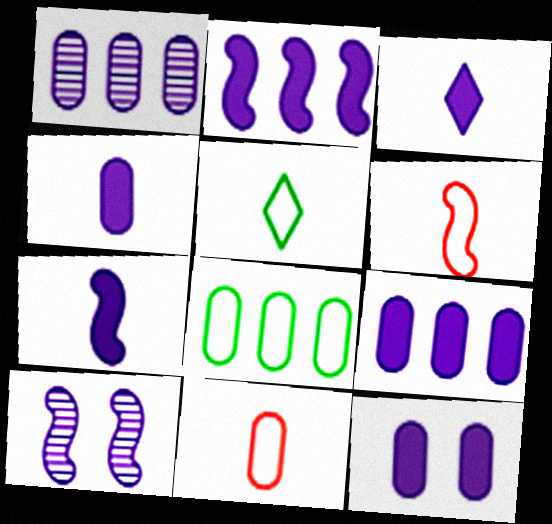[[2, 3, 12], 
[3, 4, 7], 
[4, 9, 12]]